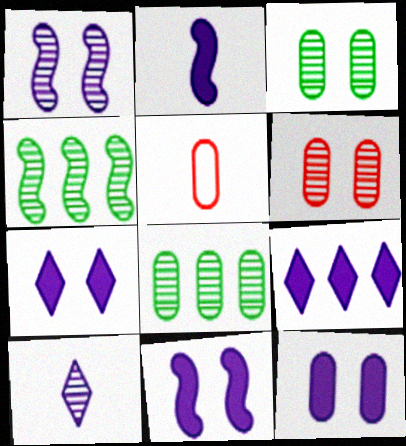[[2, 9, 12], 
[4, 5, 7], 
[4, 6, 10], 
[5, 8, 12], 
[7, 11, 12]]